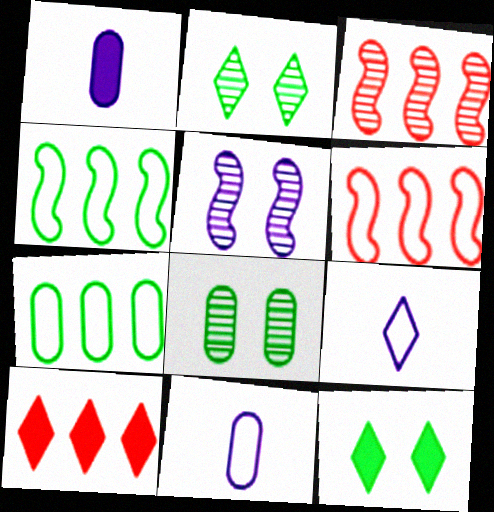[[1, 2, 6], 
[2, 9, 10], 
[3, 11, 12]]